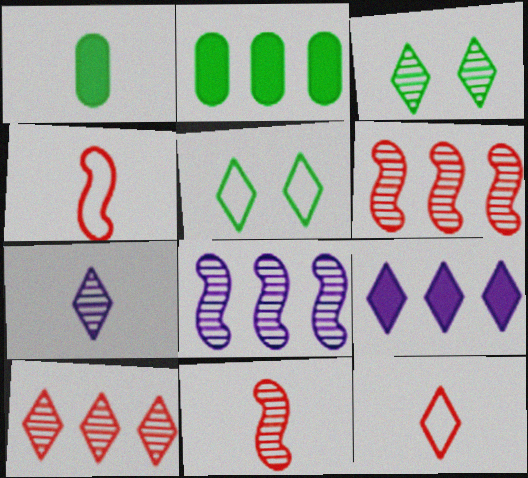[[1, 4, 7], 
[3, 7, 10], 
[3, 9, 12]]